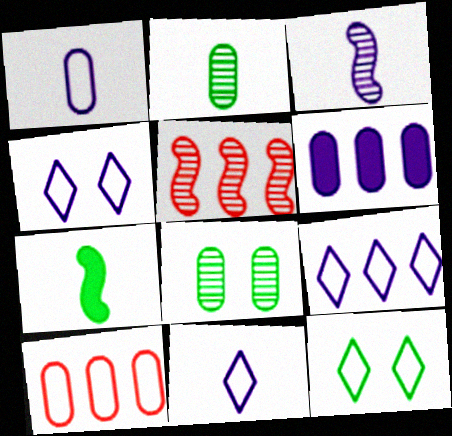[[3, 4, 6], 
[4, 9, 11]]